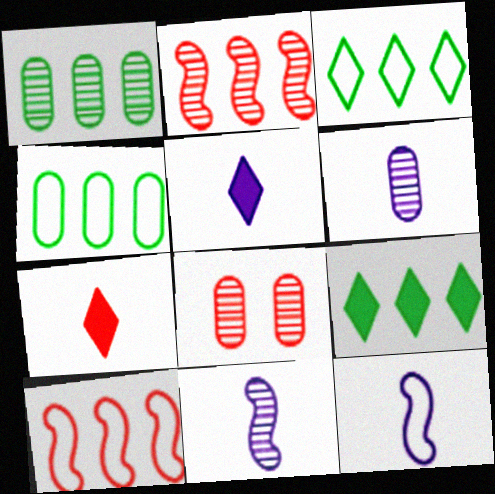[[1, 6, 8], 
[5, 6, 12], 
[7, 8, 10], 
[8, 9, 12]]